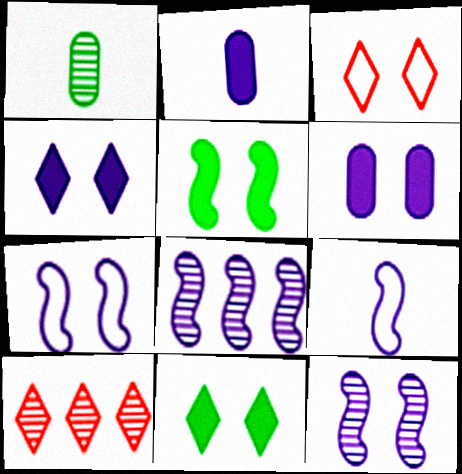[[1, 10, 12]]